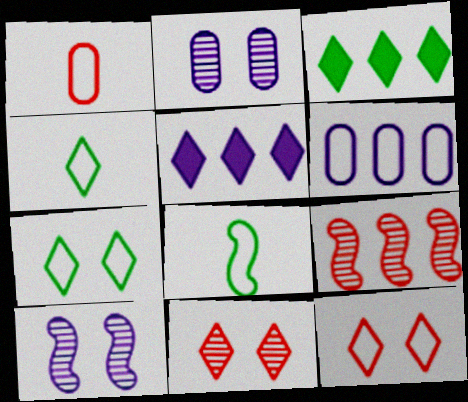[[1, 3, 10], 
[3, 6, 9], 
[4, 5, 11], 
[6, 8, 12]]